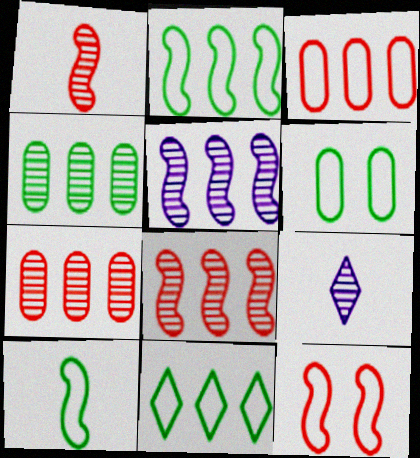[[6, 10, 11]]